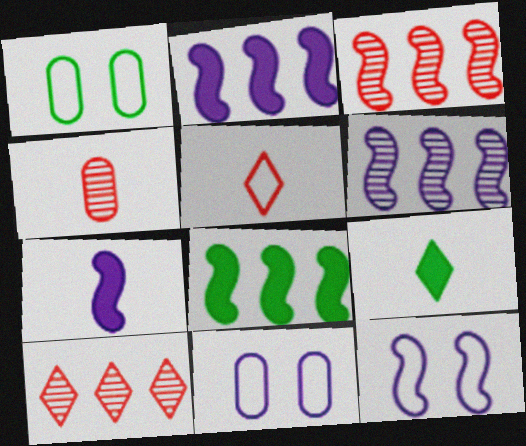[[1, 7, 10], 
[3, 9, 11], 
[6, 7, 12]]